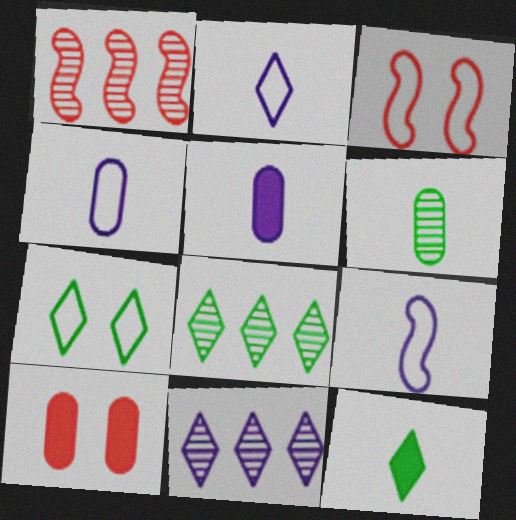[[1, 5, 7], 
[2, 4, 9], 
[3, 5, 8], 
[7, 8, 12], 
[8, 9, 10]]